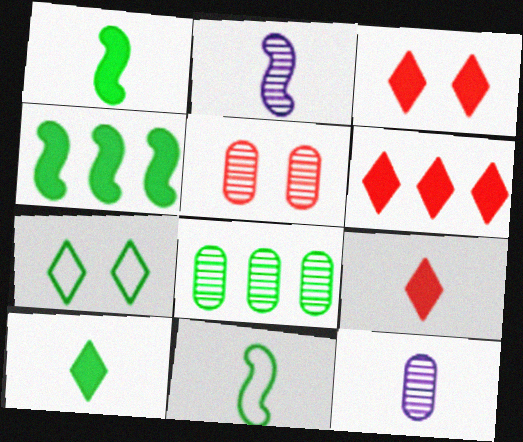[[1, 7, 8], 
[3, 6, 9], 
[5, 8, 12], 
[9, 11, 12]]